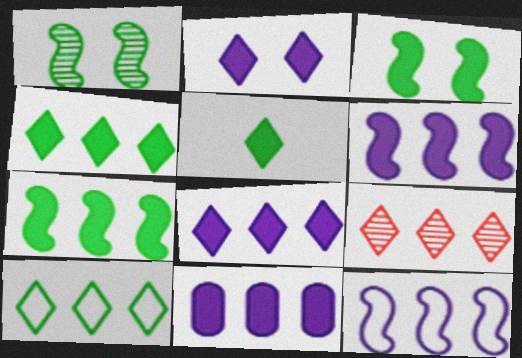[[6, 8, 11], 
[8, 9, 10]]